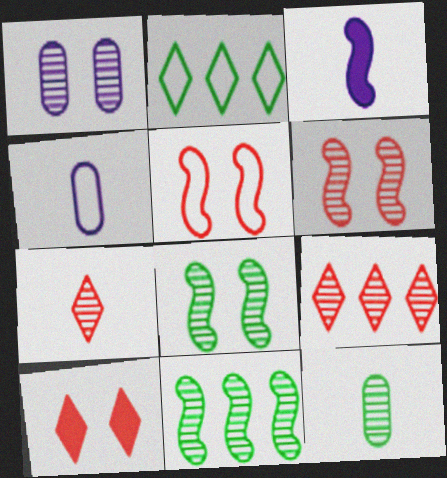[[1, 7, 11], 
[2, 4, 5], 
[3, 5, 11], 
[4, 10, 11]]